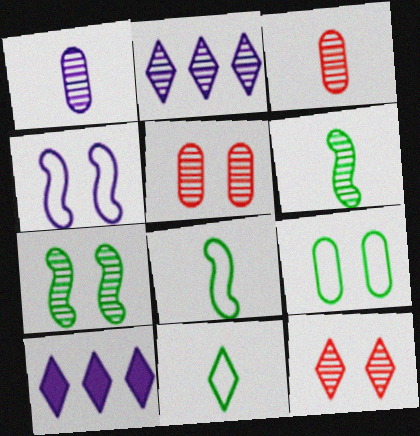[[1, 4, 10], 
[2, 3, 7], 
[2, 5, 6], 
[5, 8, 10], 
[10, 11, 12]]